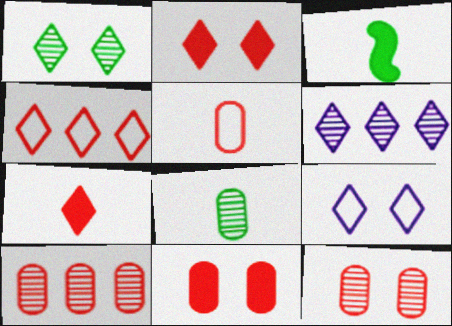[[1, 2, 9], 
[3, 9, 10], 
[5, 10, 11]]